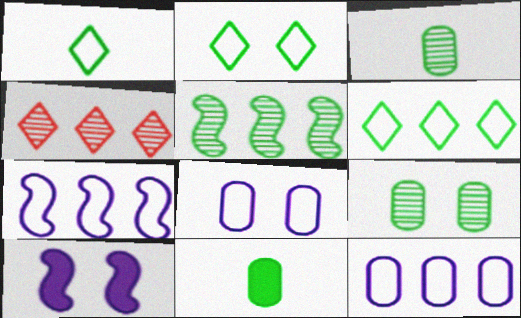[[1, 2, 6], 
[2, 5, 11]]